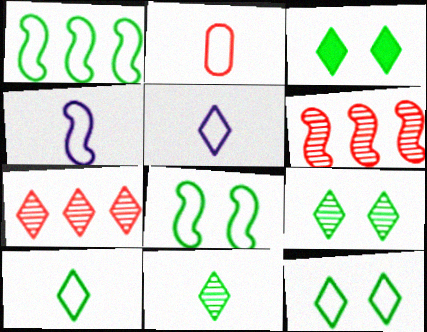[[2, 4, 10], 
[3, 5, 7], 
[3, 9, 12]]